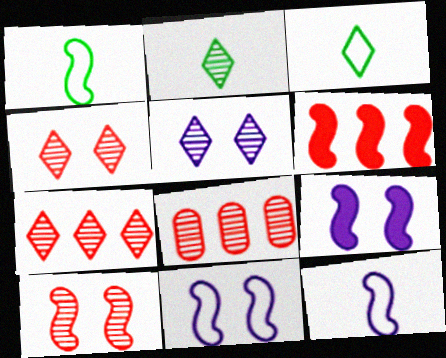[[2, 5, 7], 
[3, 8, 9]]